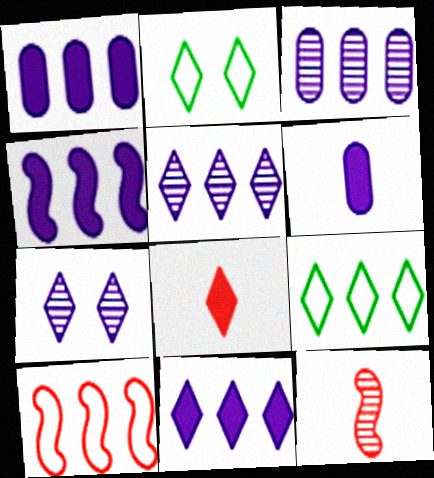[[1, 2, 12], 
[1, 4, 11], 
[2, 5, 8], 
[7, 8, 9]]